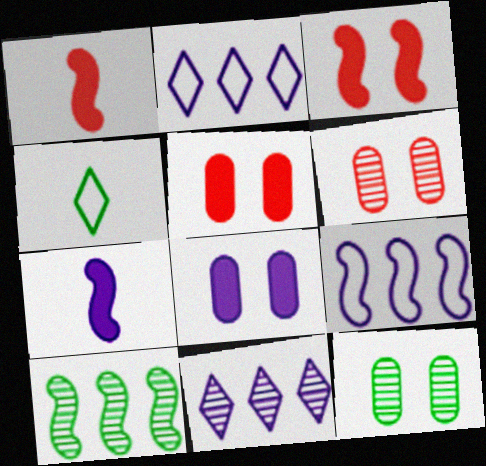[[1, 2, 12]]